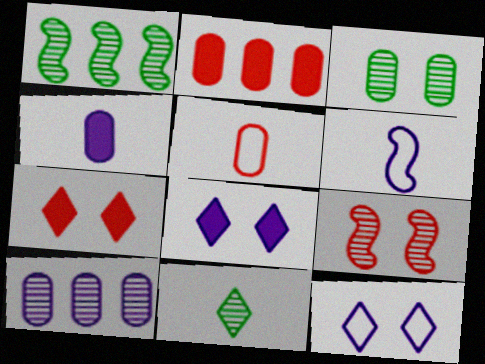[[1, 3, 11], 
[1, 5, 8], 
[6, 8, 10], 
[9, 10, 11]]